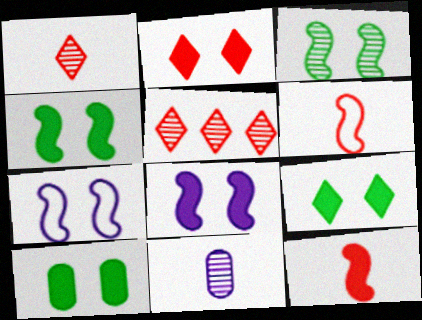[[2, 8, 10], 
[3, 5, 11], 
[4, 9, 10]]